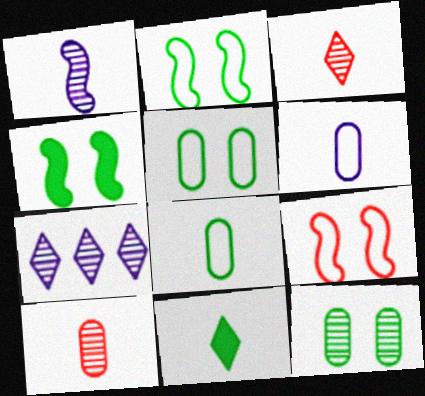[]